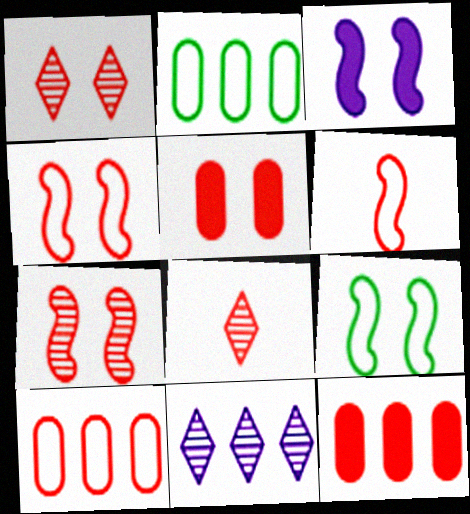[[1, 4, 5], 
[1, 6, 12], 
[2, 3, 8], 
[3, 7, 9], 
[4, 8, 12]]